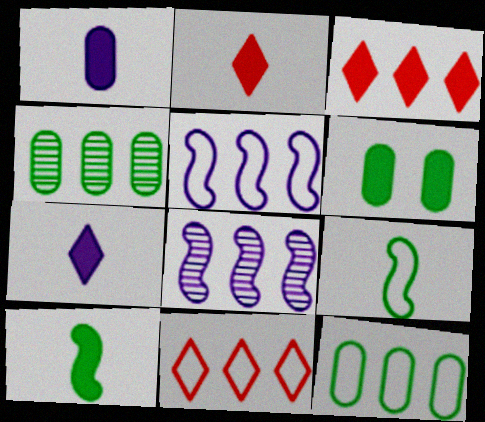[[1, 2, 10], 
[3, 4, 5], 
[3, 8, 12], 
[5, 11, 12]]